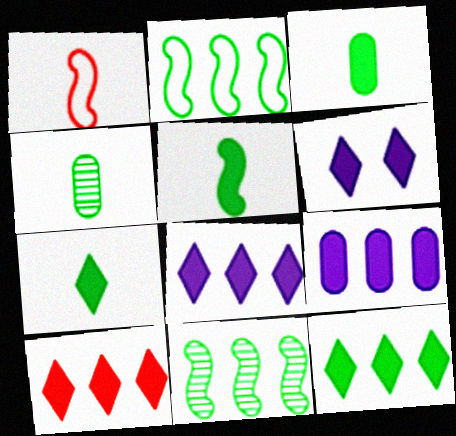[[3, 5, 7], 
[6, 7, 10], 
[8, 10, 12]]